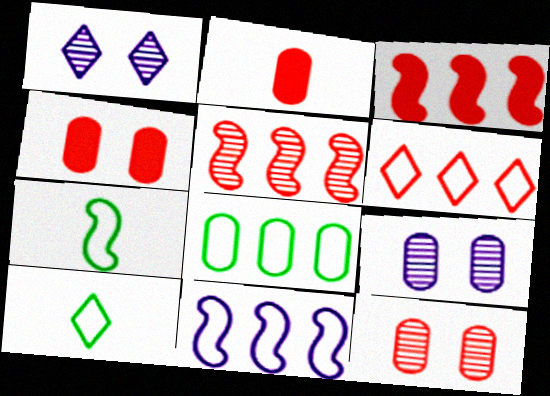[[2, 8, 9], 
[3, 9, 10], 
[6, 8, 11]]